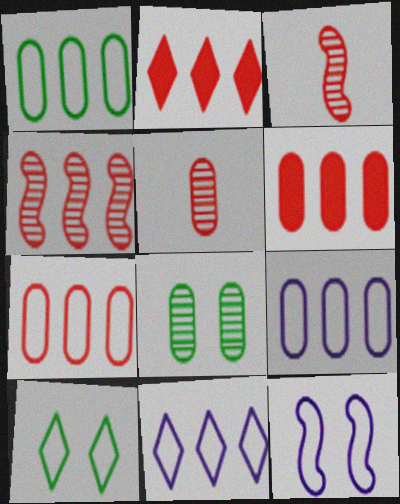[[1, 7, 9], 
[2, 4, 7]]